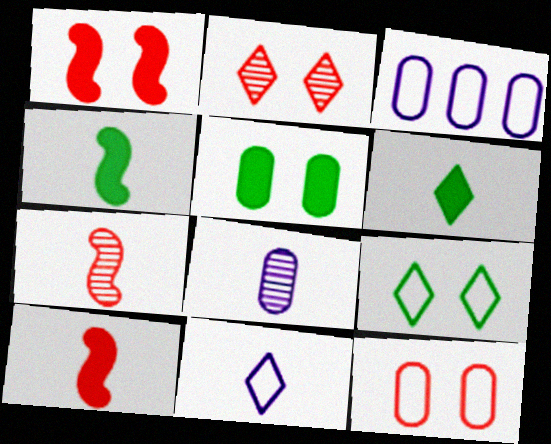[[1, 2, 12], 
[2, 3, 4]]